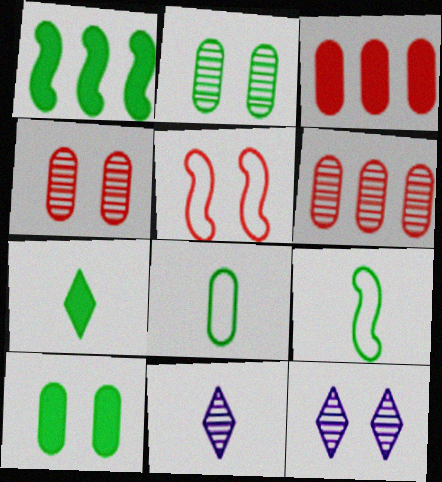[[1, 7, 10], 
[3, 9, 12], 
[5, 10, 12]]